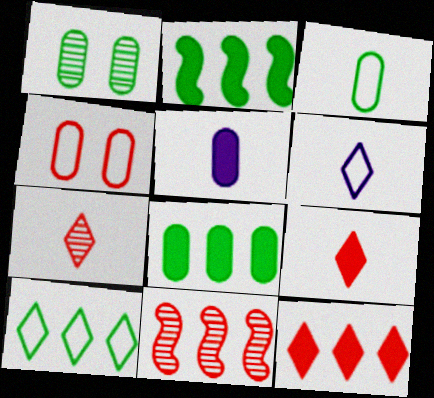[[1, 3, 8], 
[4, 9, 11]]